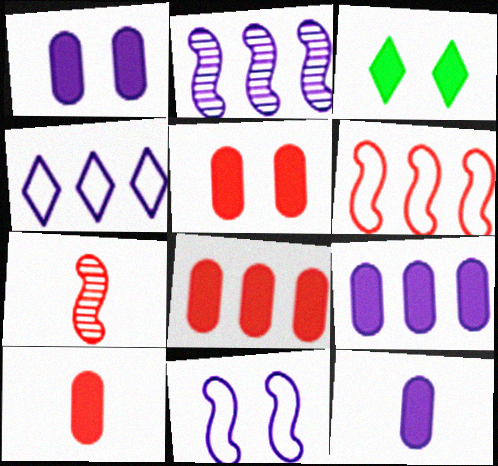[[1, 9, 12], 
[2, 4, 9], 
[5, 8, 10]]